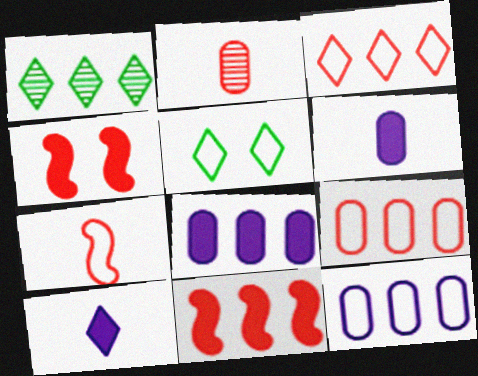[[1, 11, 12], 
[2, 3, 4], 
[5, 7, 12]]